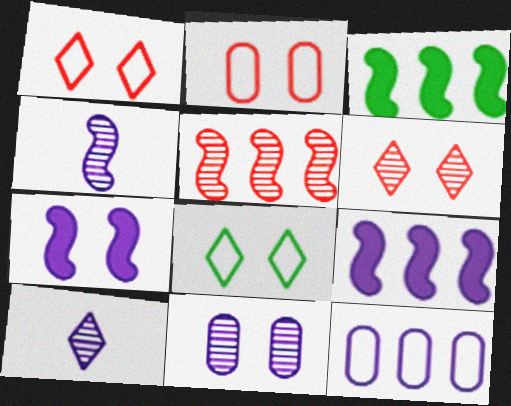[[2, 3, 10], 
[7, 10, 12]]